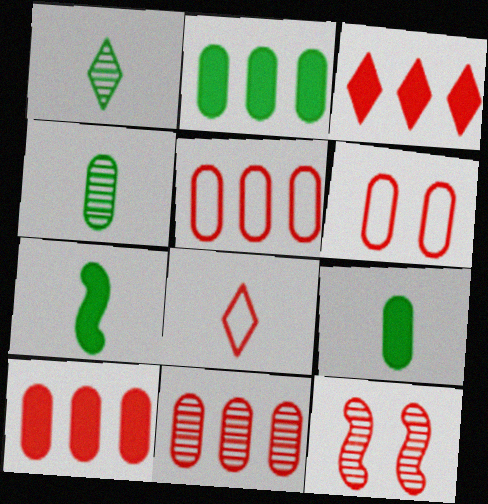[[5, 10, 11], 
[8, 10, 12]]